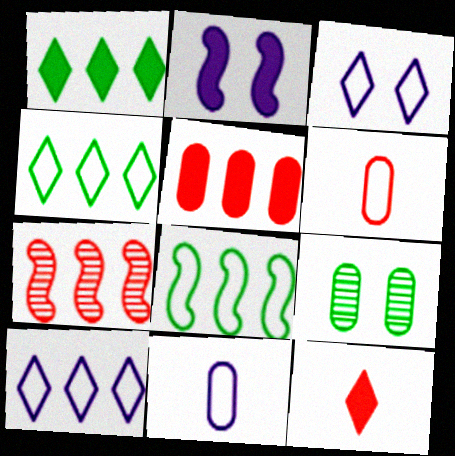[[3, 6, 8], 
[5, 9, 11]]